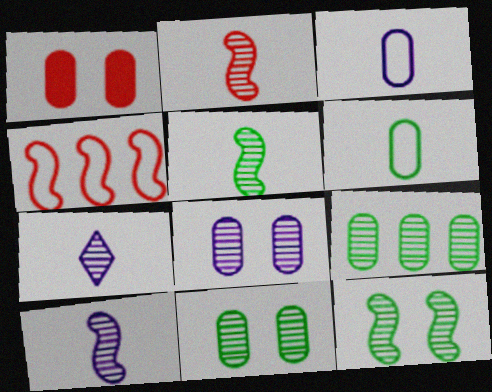[[1, 3, 9], 
[2, 5, 10]]